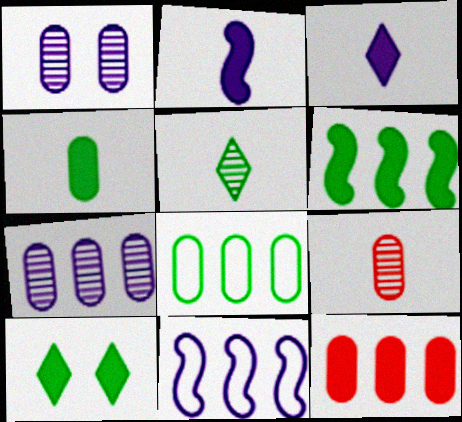[[1, 3, 11], 
[2, 10, 12], 
[4, 6, 10], 
[7, 8, 12], 
[9, 10, 11]]